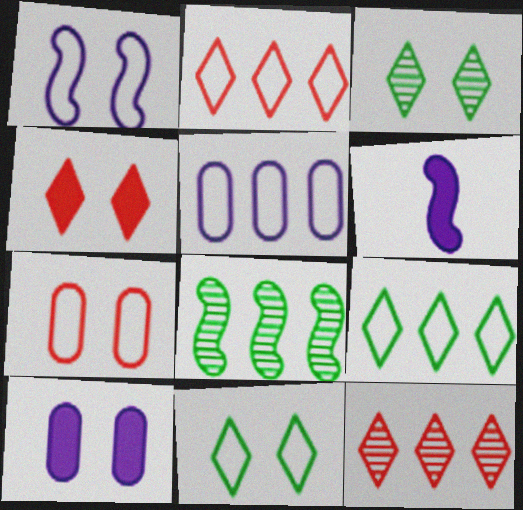[[1, 7, 11]]